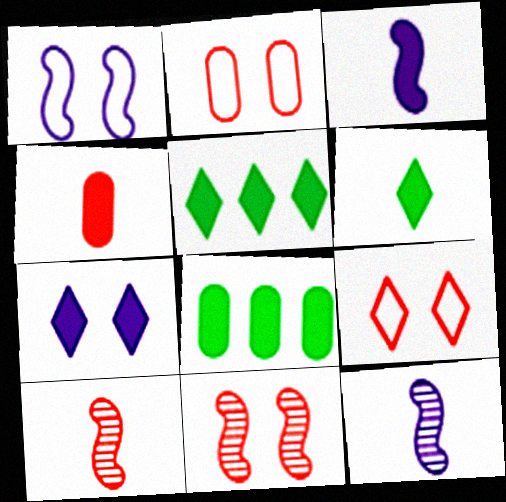[[2, 5, 12], 
[3, 4, 6], 
[8, 9, 12]]